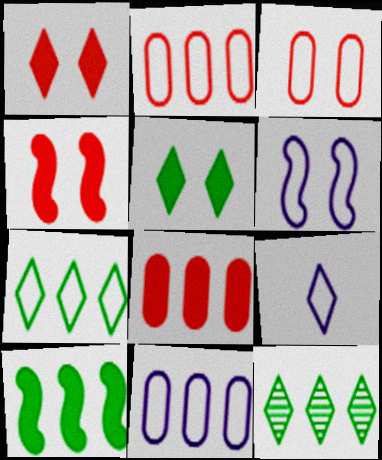[[1, 9, 12], 
[6, 9, 11]]